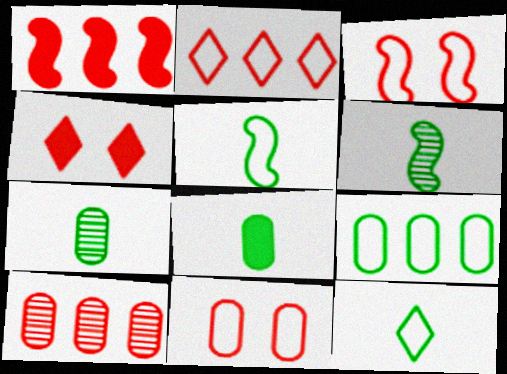[[1, 2, 10], 
[6, 8, 12]]